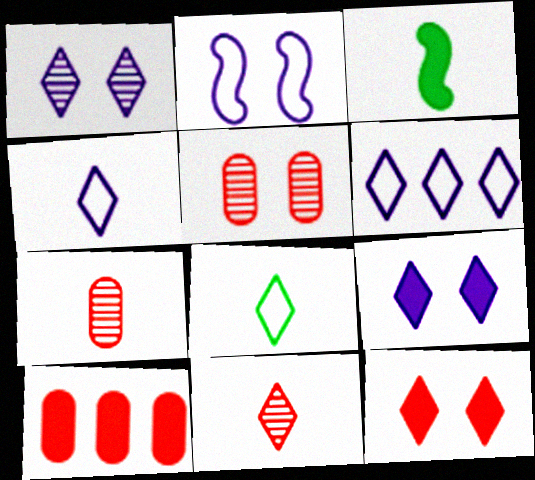[[3, 4, 7], 
[3, 5, 6], 
[3, 9, 10]]